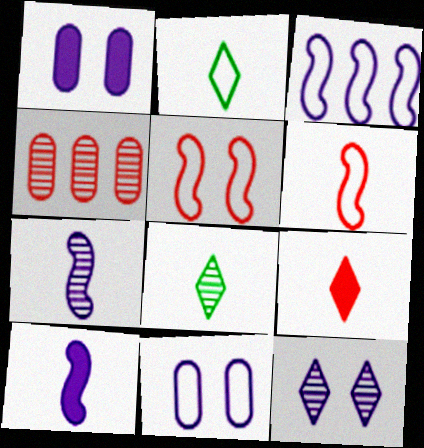[[4, 5, 9]]